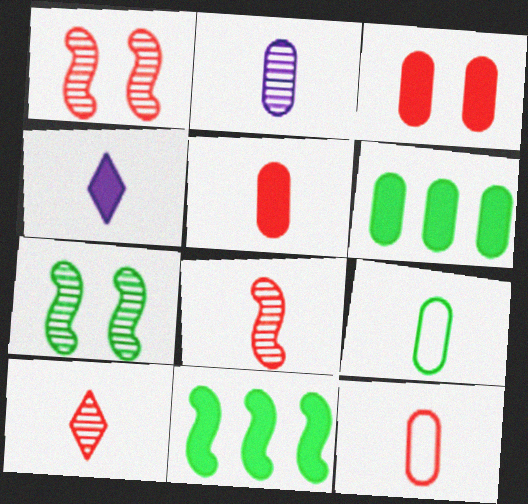[[2, 5, 9], 
[3, 4, 11], 
[4, 8, 9]]